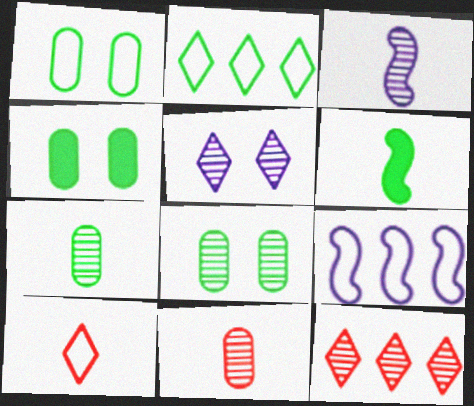[[1, 4, 8], 
[1, 9, 10], 
[2, 6, 8], 
[3, 8, 12]]